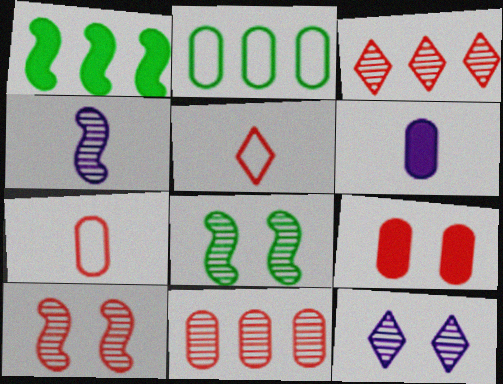[[1, 7, 12], 
[7, 9, 11]]